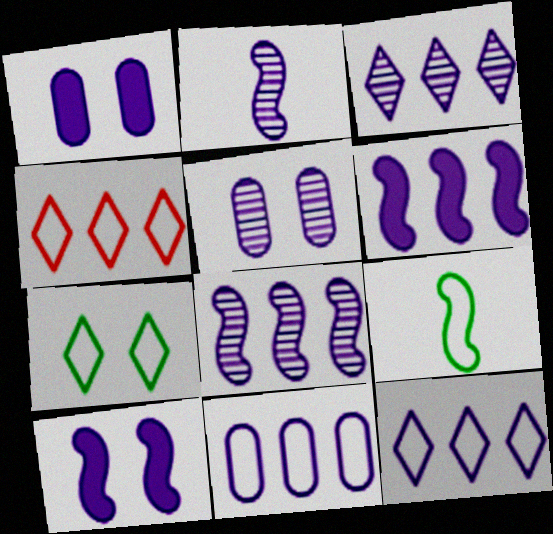[[1, 2, 12], 
[2, 3, 5], 
[3, 6, 11]]